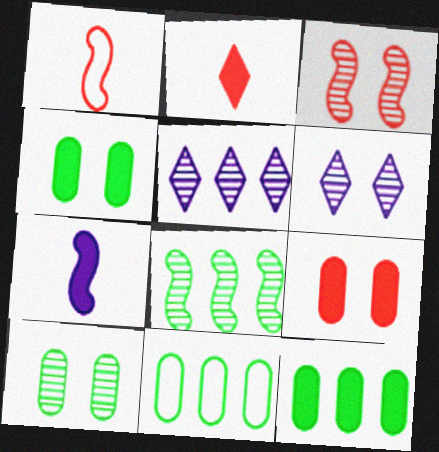[[1, 4, 5], 
[1, 6, 12], 
[3, 6, 10]]